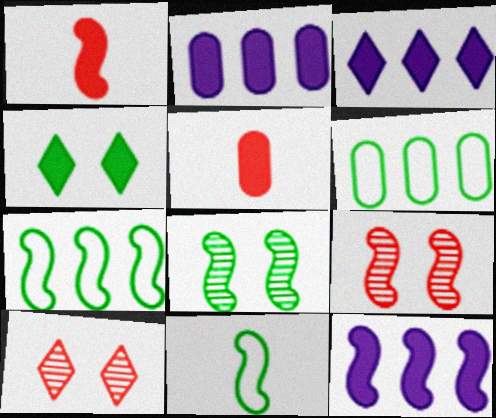[[1, 2, 4], 
[2, 3, 12], 
[2, 10, 11], 
[4, 5, 12], 
[9, 11, 12]]